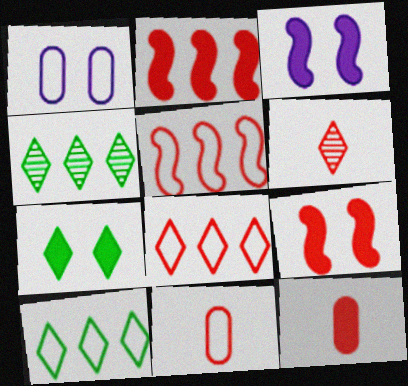[[3, 4, 11]]